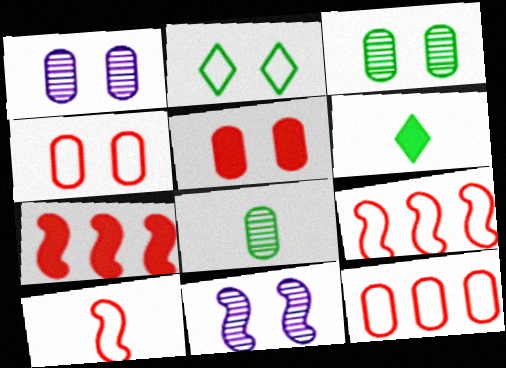[[1, 6, 9], 
[2, 5, 11], 
[6, 11, 12]]